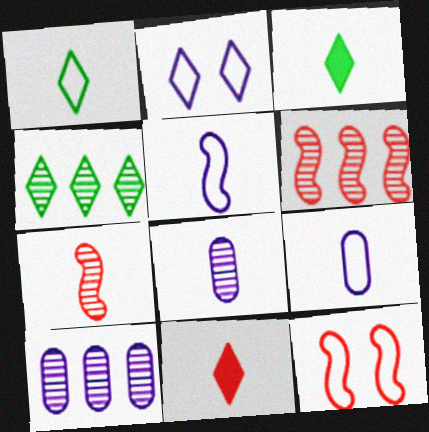[[2, 4, 11], 
[3, 7, 9], 
[3, 10, 12], 
[4, 6, 10]]